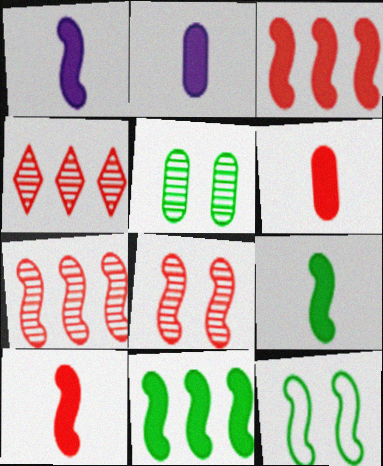[[1, 7, 12], 
[1, 9, 10], 
[2, 4, 12]]